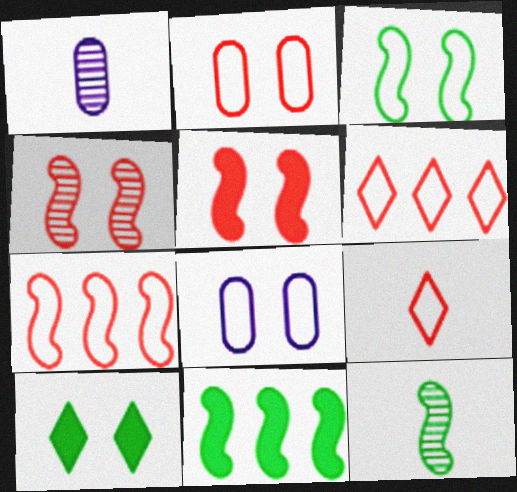[[1, 7, 10], 
[2, 7, 9], 
[3, 11, 12], 
[4, 8, 10]]